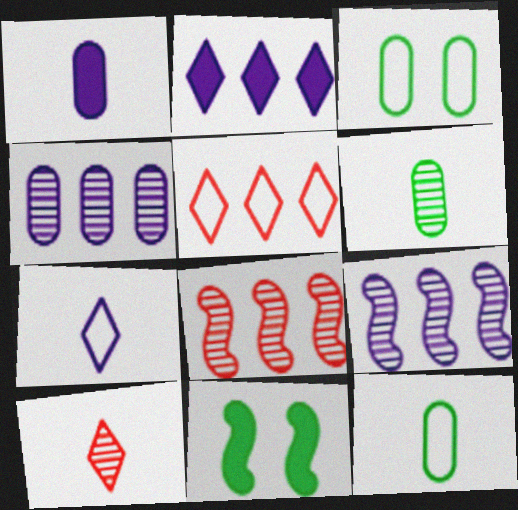[]